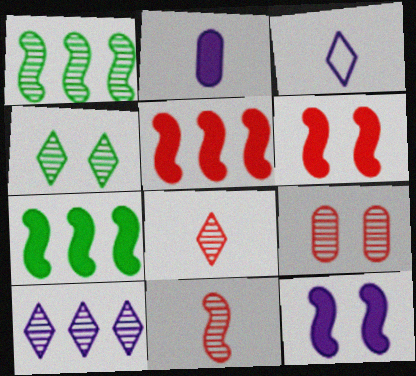[[3, 7, 9], 
[4, 8, 10]]